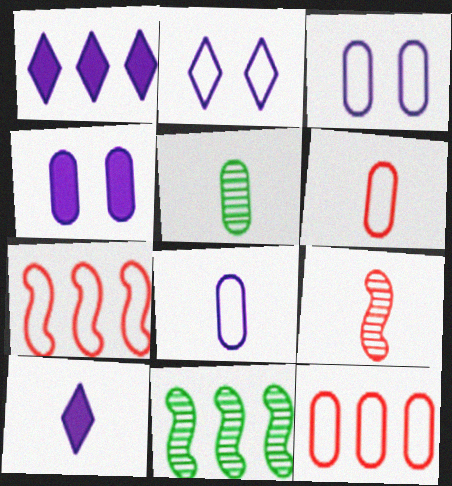[[1, 11, 12], 
[4, 5, 12]]